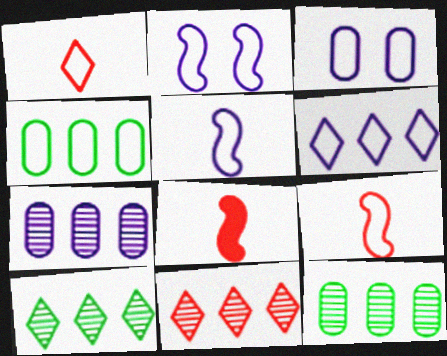[[1, 2, 4], 
[3, 5, 6], 
[3, 8, 10]]